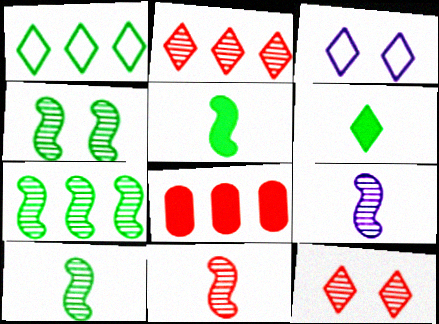[[2, 3, 6], 
[3, 8, 10], 
[4, 7, 10], 
[9, 10, 11]]